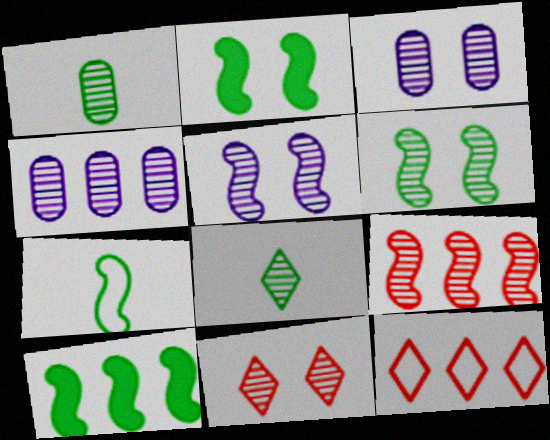[[3, 6, 11], 
[3, 8, 9], 
[4, 10, 12], 
[6, 7, 10]]